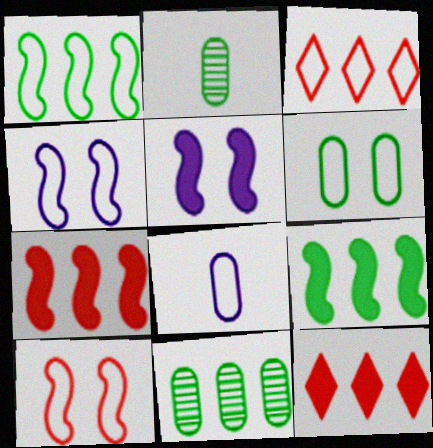[[2, 3, 5], 
[2, 4, 12]]